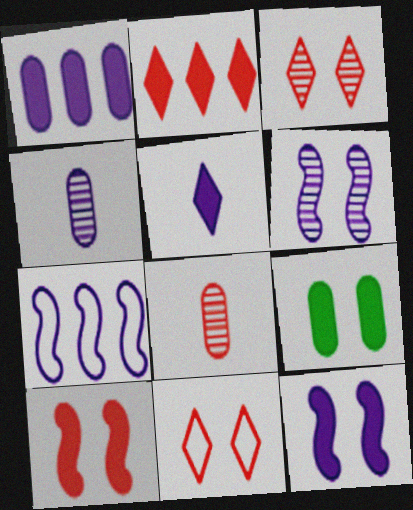[[1, 5, 12], 
[6, 9, 11]]